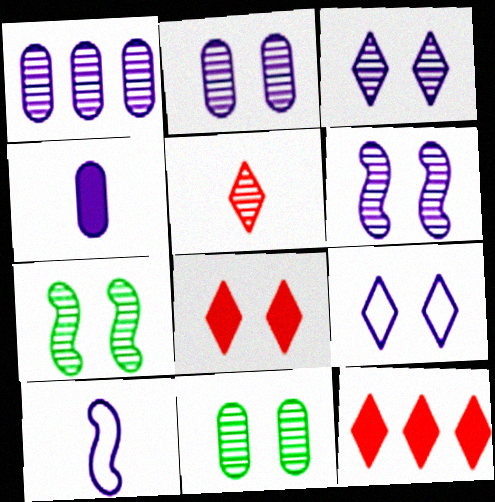[[1, 5, 7], 
[2, 3, 6], 
[10, 11, 12]]